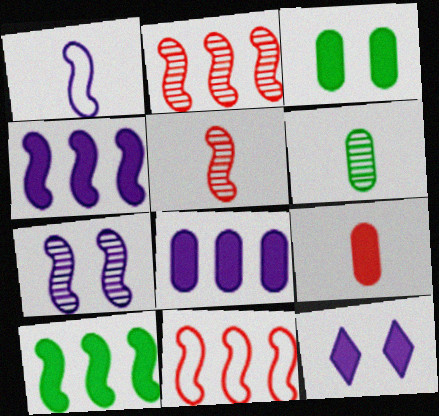[[1, 4, 7], 
[3, 8, 9], 
[6, 11, 12], 
[9, 10, 12]]